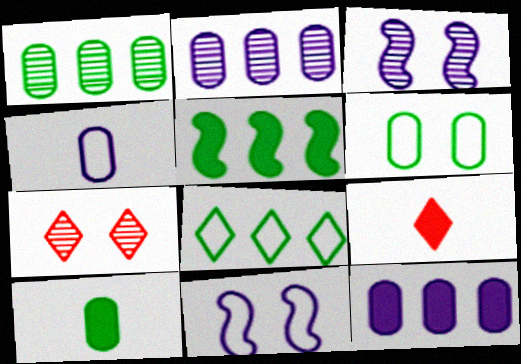[[1, 5, 8], 
[1, 6, 10], 
[1, 9, 11], 
[4, 5, 7]]